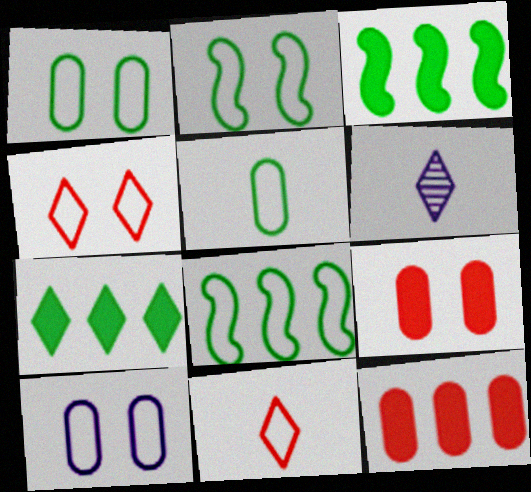[[2, 4, 10], 
[2, 6, 12], 
[4, 6, 7], 
[6, 8, 9], 
[8, 10, 11]]